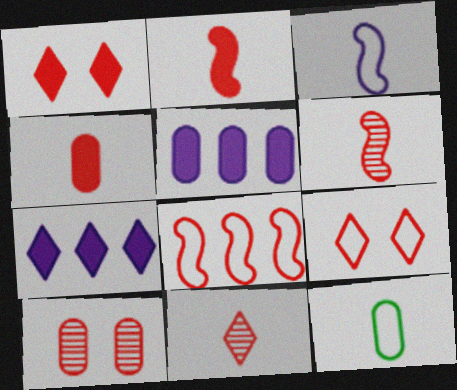[[5, 10, 12]]